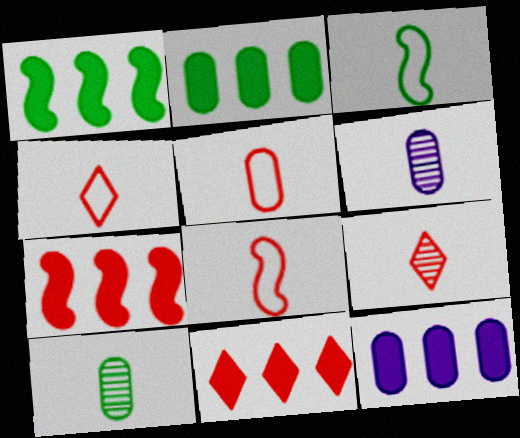[[1, 11, 12], 
[4, 5, 8]]